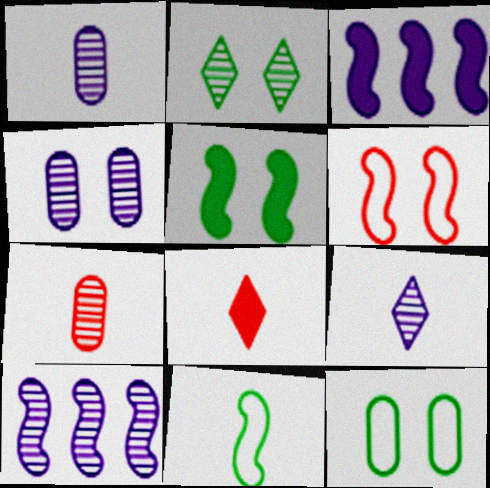[[1, 8, 11], 
[2, 5, 12], 
[2, 7, 10], 
[4, 9, 10], 
[8, 10, 12]]